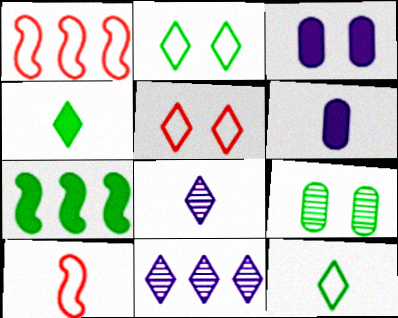[[4, 5, 11], 
[7, 9, 12]]